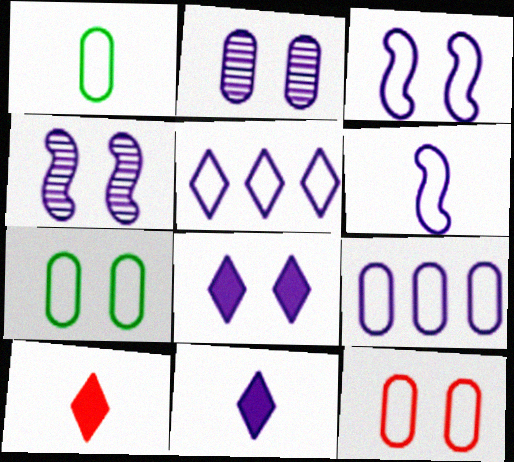[[1, 9, 12], 
[2, 3, 8], 
[4, 9, 11]]